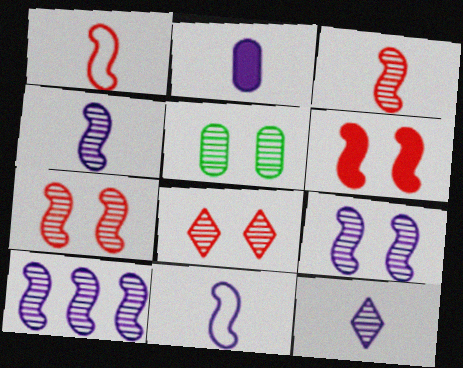[[2, 11, 12], 
[4, 9, 10], 
[5, 8, 9]]